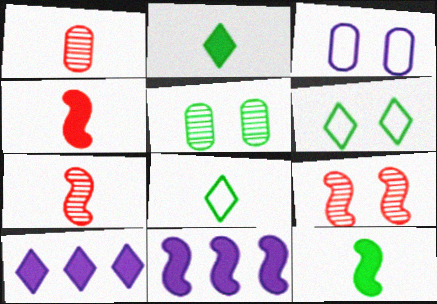[[1, 6, 11]]